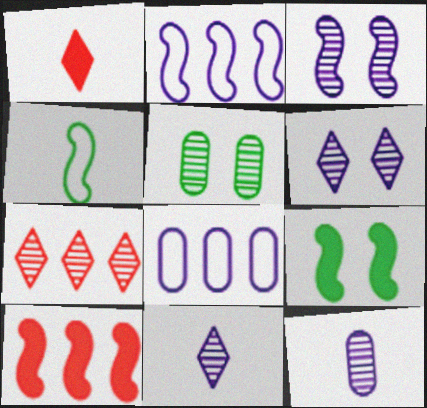[[1, 2, 5], 
[1, 4, 12], 
[3, 4, 10]]